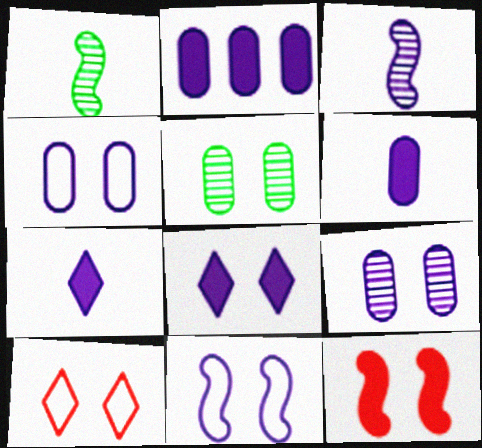[[1, 2, 10], 
[8, 9, 11]]